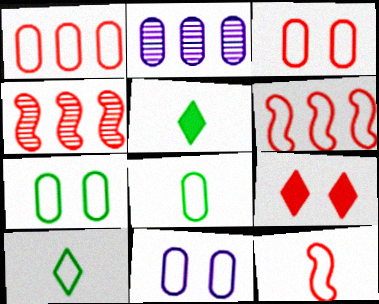[[1, 8, 11], 
[3, 7, 11], 
[4, 5, 11], 
[6, 10, 11]]